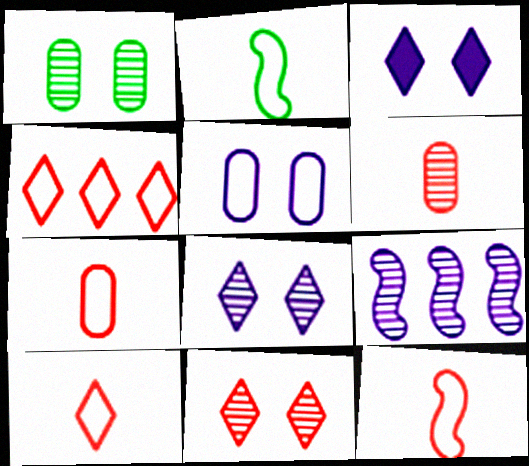[[2, 4, 5], 
[7, 10, 12]]